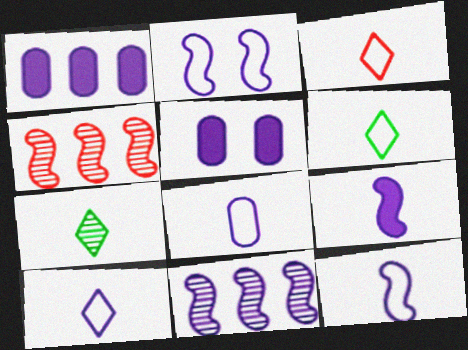[[2, 9, 11], 
[3, 6, 10], 
[4, 5, 6], 
[5, 10, 11], 
[8, 10, 12]]